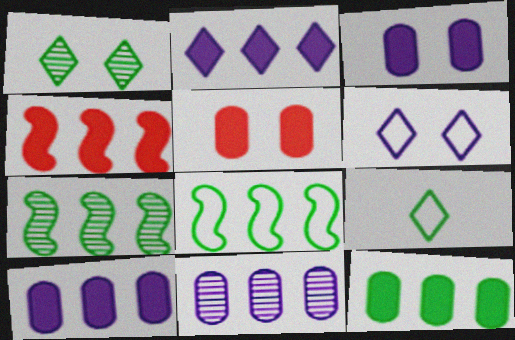[[2, 4, 12]]